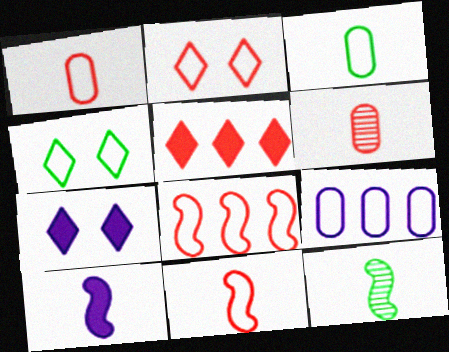[[1, 2, 8], 
[4, 9, 11], 
[10, 11, 12]]